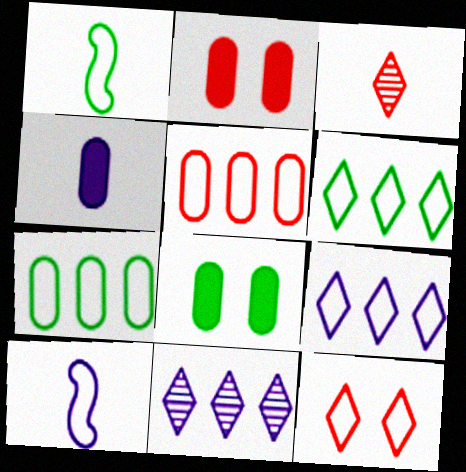[[1, 2, 11], 
[1, 3, 4], 
[7, 10, 12]]